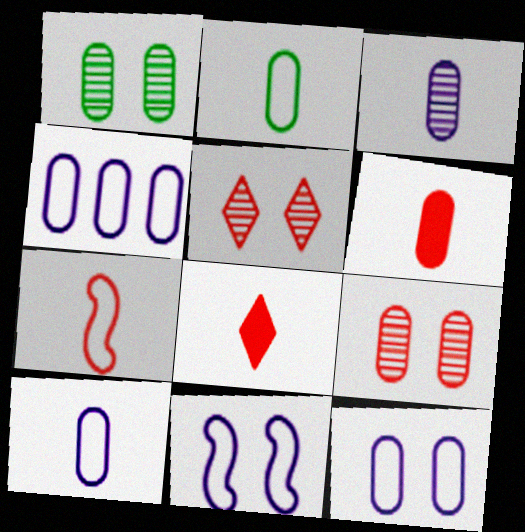[[1, 4, 6], 
[2, 3, 6], 
[4, 10, 12]]